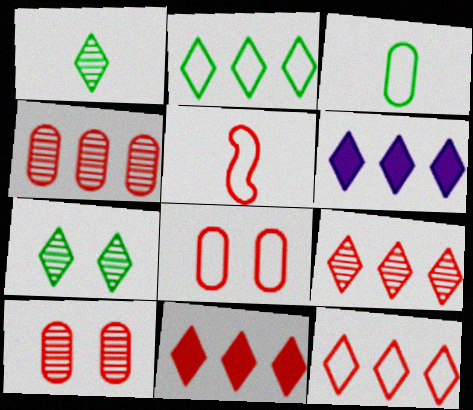[[2, 6, 9], 
[5, 8, 12], 
[5, 10, 11], 
[9, 11, 12]]